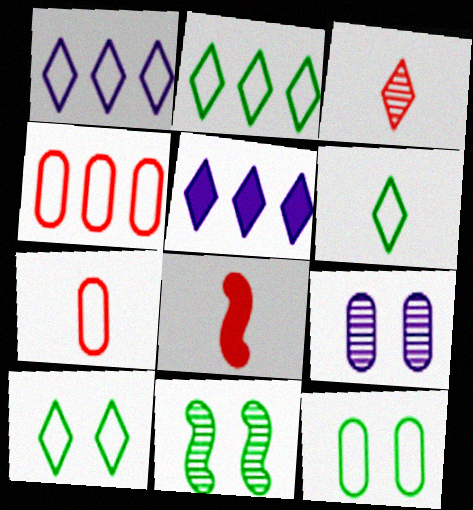[[2, 6, 10], 
[2, 8, 9], 
[3, 5, 10], 
[3, 7, 8], 
[5, 7, 11]]